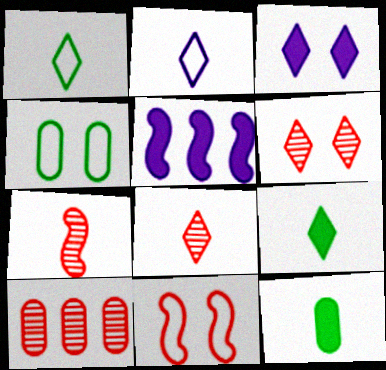[[2, 7, 12], 
[2, 8, 9], 
[4, 5, 8], 
[6, 7, 10]]